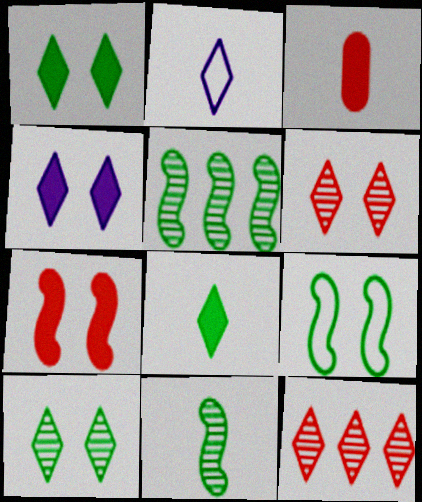[[1, 2, 12], 
[2, 3, 11]]